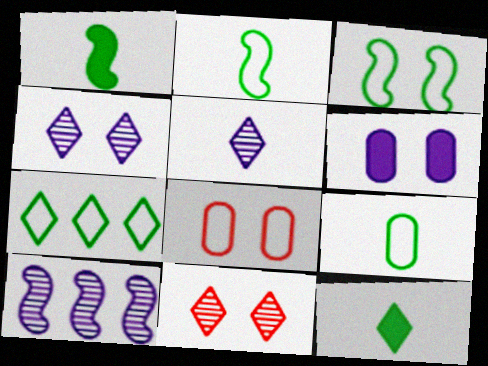[[3, 6, 11], 
[3, 7, 9], 
[8, 10, 12]]